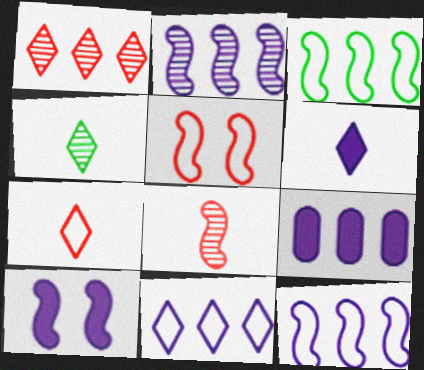[[1, 3, 9], 
[2, 9, 11], 
[3, 8, 10], 
[4, 5, 9], 
[4, 6, 7], 
[6, 9, 10]]